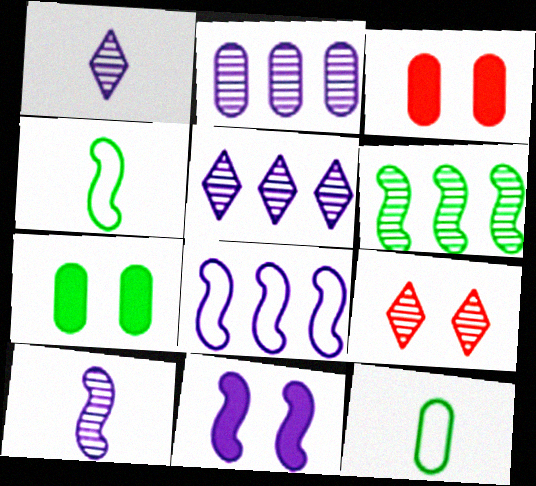[[2, 3, 12], 
[3, 4, 5], 
[8, 10, 11]]